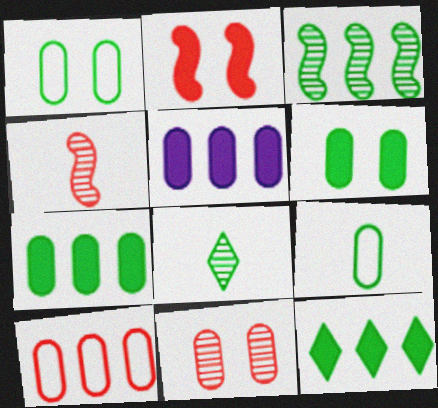[[5, 9, 11]]